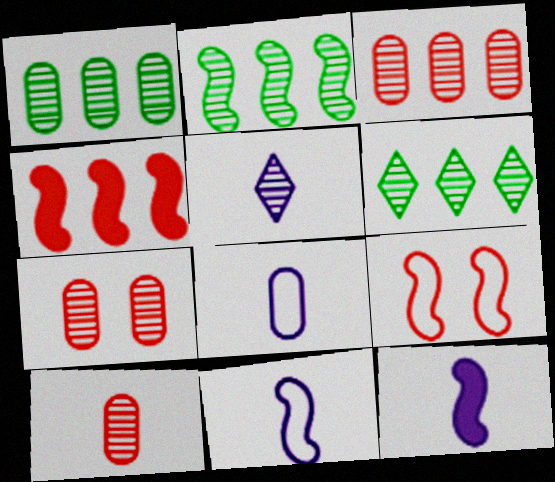[[1, 2, 6], 
[2, 5, 7], 
[2, 9, 12], 
[3, 7, 10], 
[5, 8, 12]]